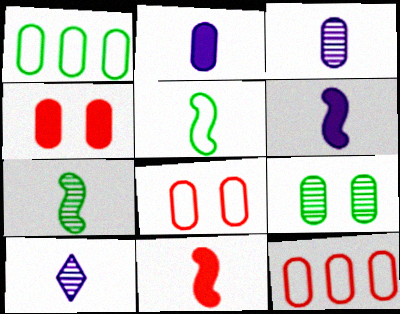[[1, 3, 4], 
[2, 9, 12]]